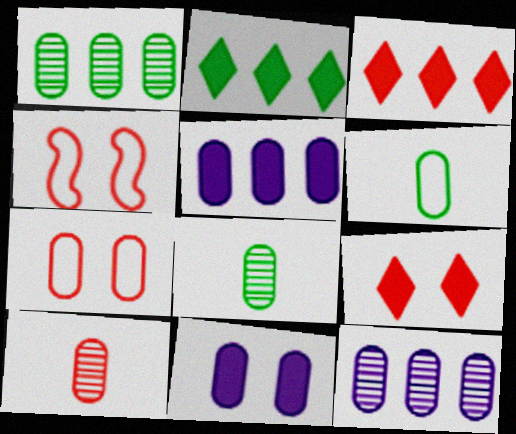[[3, 4, 10], 
[5, 7, 8]]